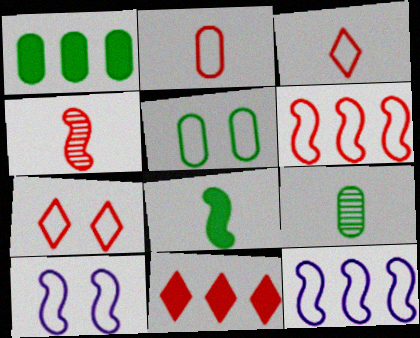[[1, 5, 9], 
[2, 6, 7], 
[3, 5, 12], 
[5, 7, 10], 
[9, 10, 11]]